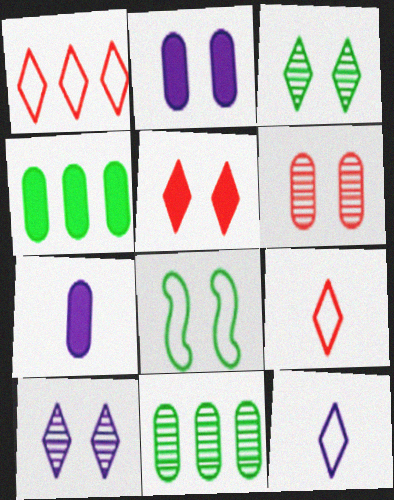[]